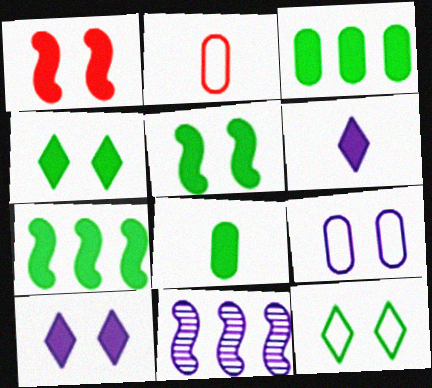[[1, 3, 6], 
[2, 4, 11], 
[4, 7, 8], 
[6, 9, 11]]